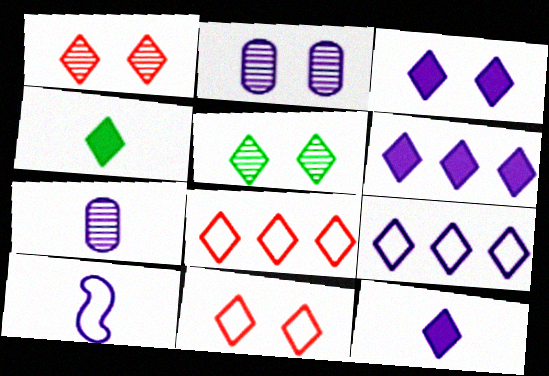[[1, 4, 9], 
[2, 6, 10], 
[3, 5, 11], 
[3, 6, 12], 
[5, 8, 12], 
[7, 10, 12]]